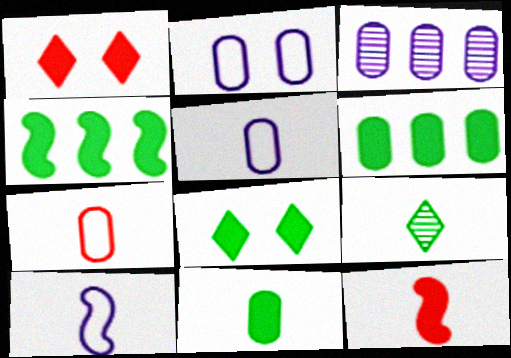[[4, 8, 11], 
[5, 9, 12]]